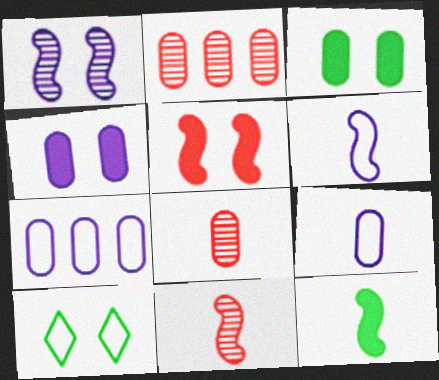[[2, 3, 9], 
[3, 7, 8], 
[6, 11, 12]]